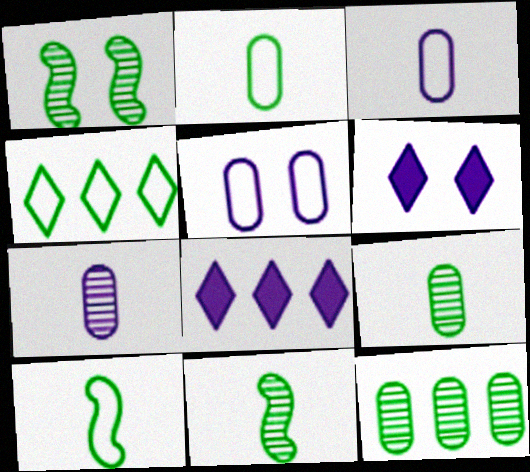[]